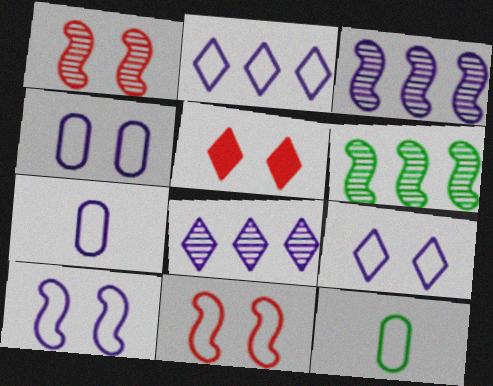[[2, 7, 10], 
[2, 11, 12], 
[3, 5, 12], 
[4, 9, 10], 
[5, 6, 7]]